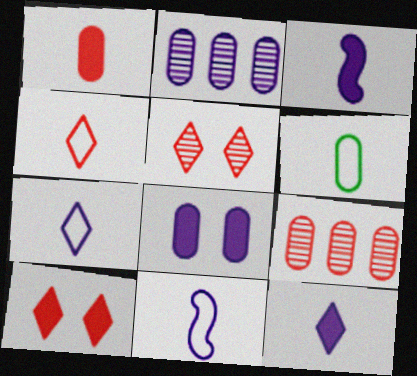[[4, 6, 11], 
[6, 8, 9]]